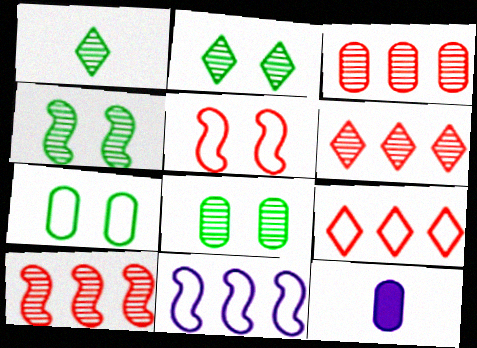[[2, 4, 8], 
[3, 6, 10], 
[3, 7, 12], 
[4, 9, 12]]